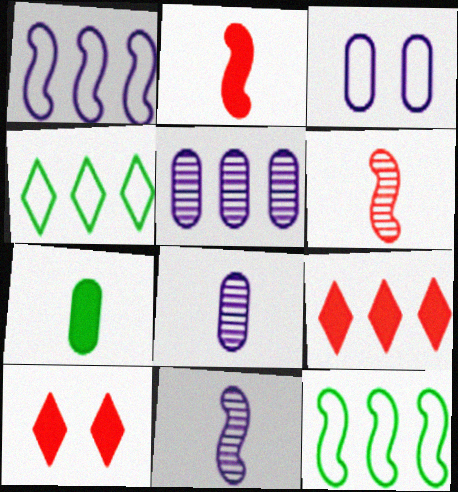[[5, 9, 12], 
[8, 10, 12]]